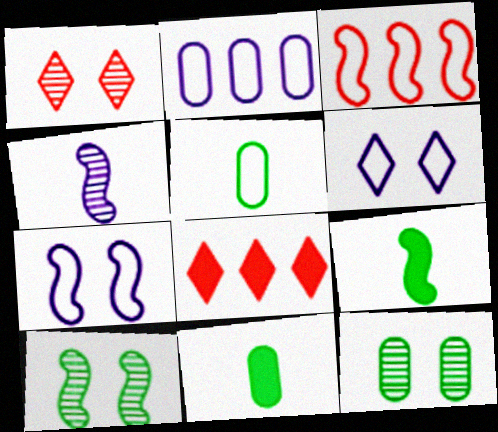[[1, 2, 9], 
[3, 5, 6]]